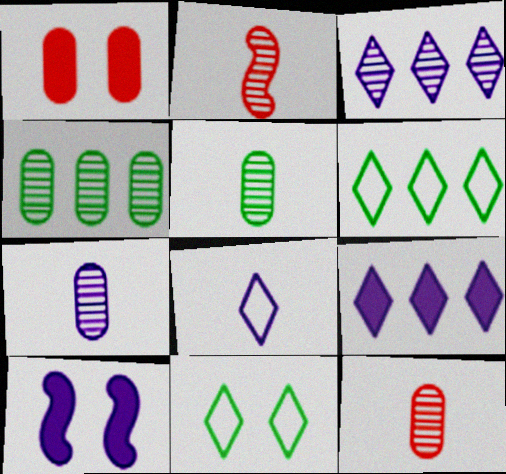[[5, 7, 12], 
[6, 10, 12]]